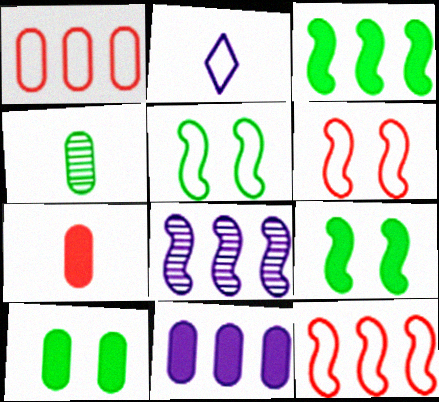[[1, 2, 5], 
[3, 8, 12], 
[7, 10, 11]]